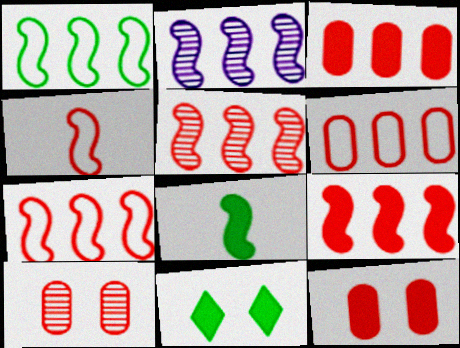[[1, 2, 9], 
[5, 7, 9]]